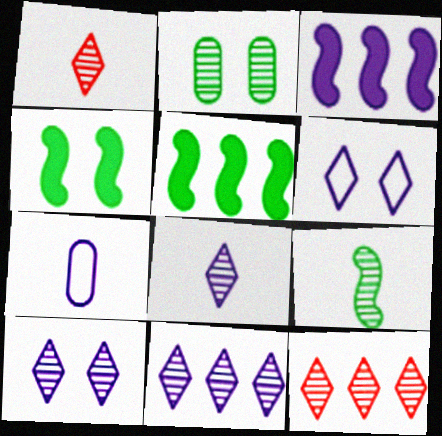[[3, 7, 10], 
[4, 7, 12], 
[8, 10, 11]]